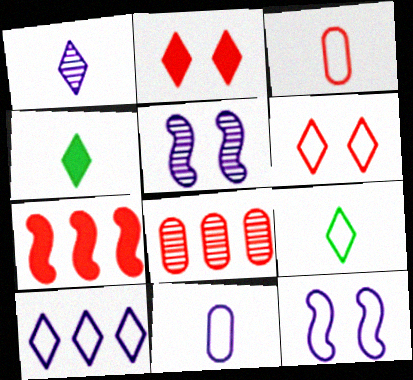[[4, 8, 12], 
[6, 9, 10], 
[10, 11, 12]]